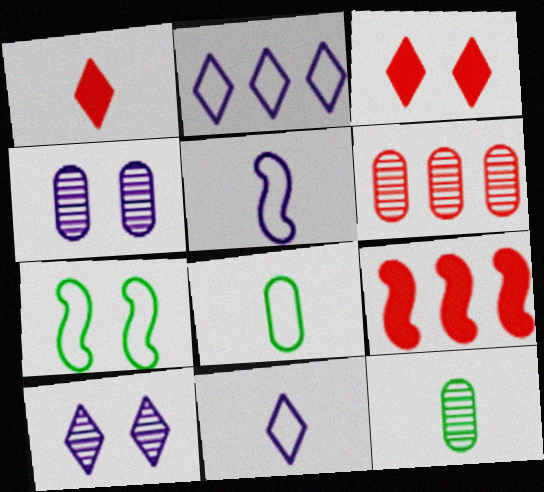[[1, 5, 12], 
[3, 4, 7], 
[4, 6, 12], 
[8, 9, 10]]